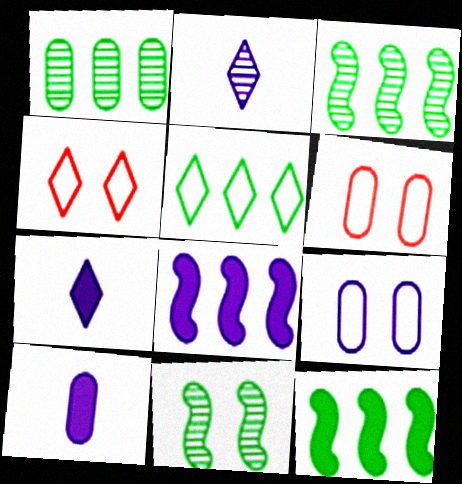[[1, 5, 12], 
[1, 6, 10], 
[2, 6, 12], 
[2, 8, 9], 
[3, 4, 10], 
[3, 6, 7]]